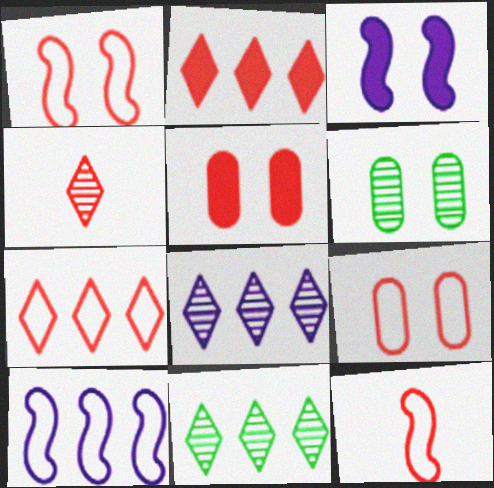[[7, 9, 12]]